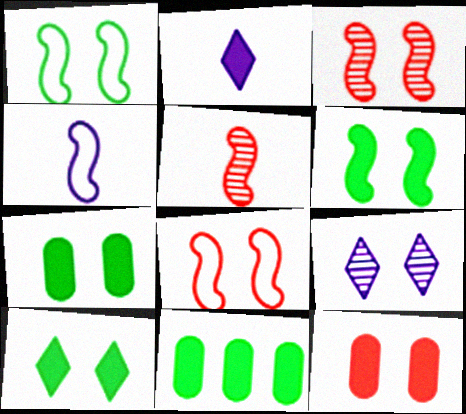[[1, 9, 12], 
[6, 7, 10], 
[7, 8, 9]]